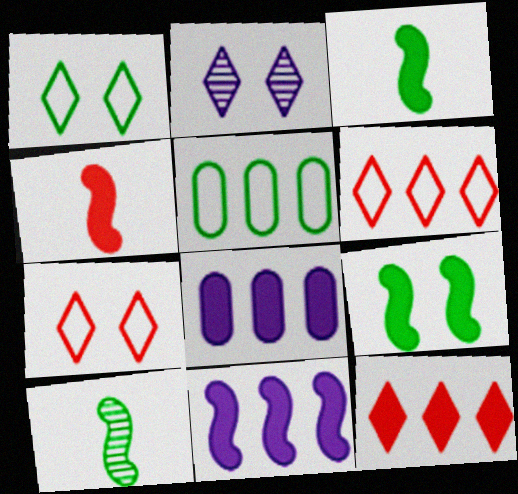[[2, 4, 5], 
[4, 9, 11], 
[7, 8, 10]]